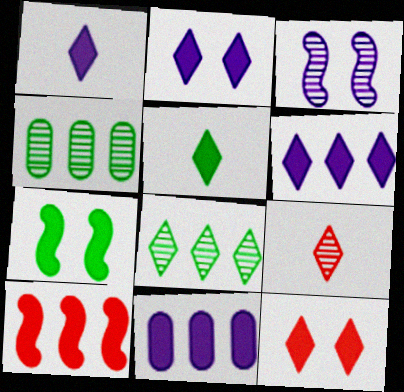[[1, 2, 6], 
[3, 4, 9], 
[5, 6, 12]]